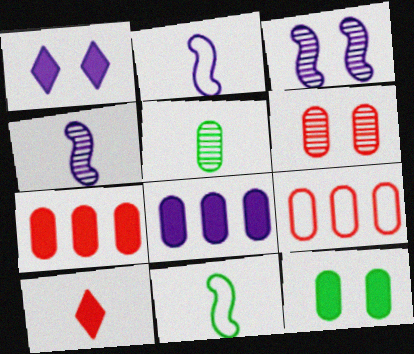[[2, 5, 10]]